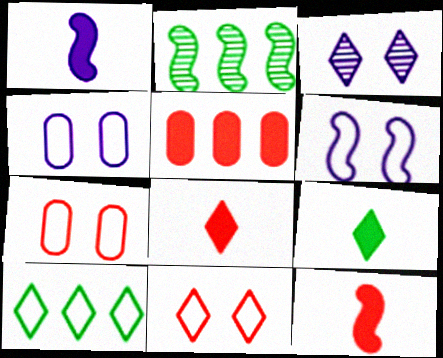[[2, 4, 8], 
[2, 6, 12], 
[3, 8, 10]]